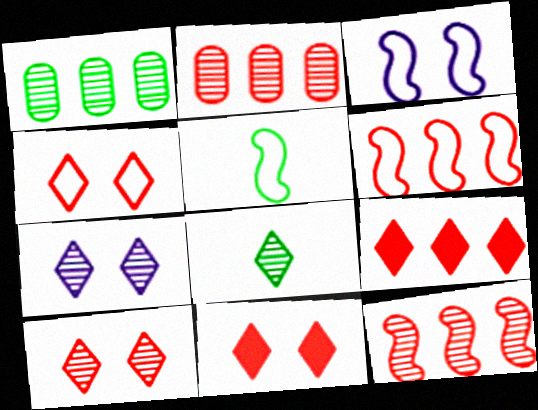[[2, 6, 9], 
[3, 5, 6], 
[4, 10, 11]]